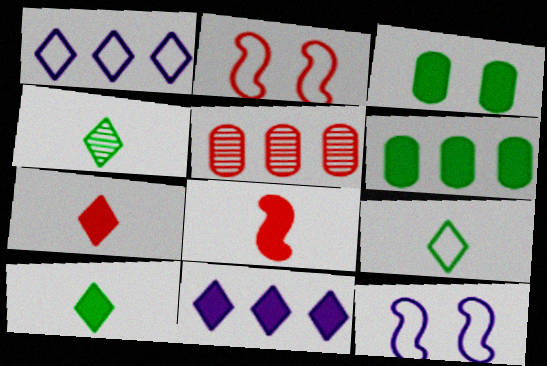[[2, 5, 7], 
[3, 8, 11], 
[4, 9, 10], 
[5, 10, 12]]